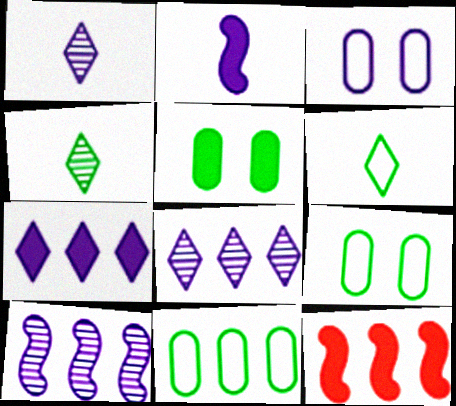[[1, 9, 12], 
[2, 3, 8], 
[3, 4, 12], 
[8, 11, 12]]